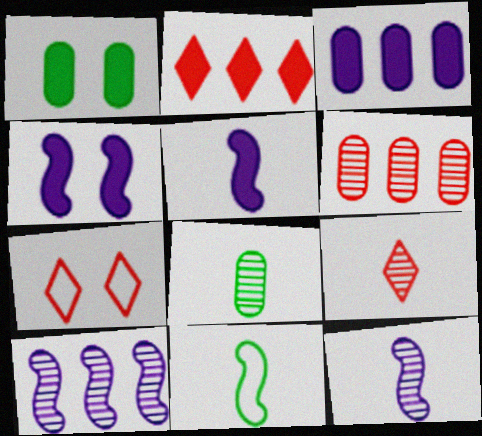[[1, 2, 5], 
[2, 7, 9], 
[8, 9, 12]]